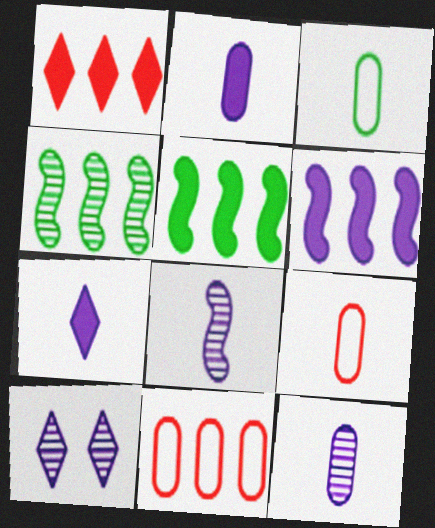[[5, 9, 10]]